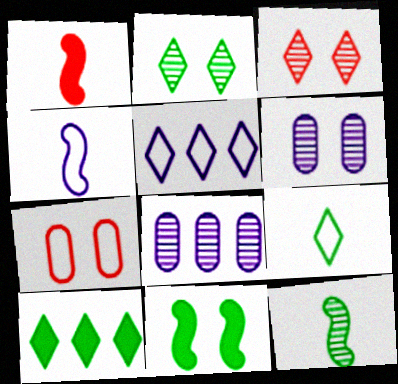[[1, 4, 12], 
[2, 9, 10], 
[3, 8, 12]]